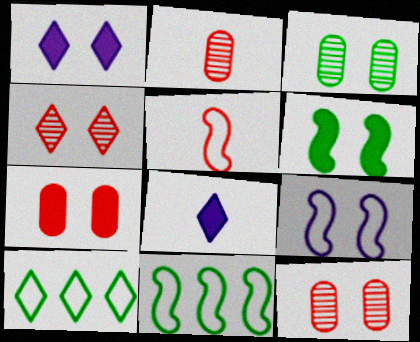[[1, 2, 11], 
[1, 6, 7], 
[4, 8, 10], 
[5, 9, 11], 
[8, 11, 12]]